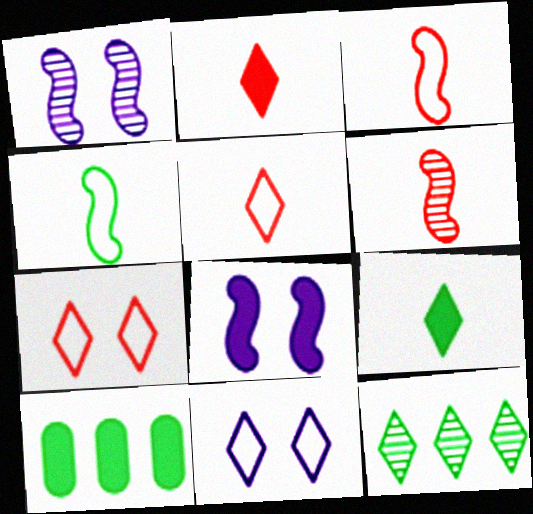[[1, 5, 10], 
[2, 8, 10], 
[2, 11, 12], 
[6, 10, 11]]